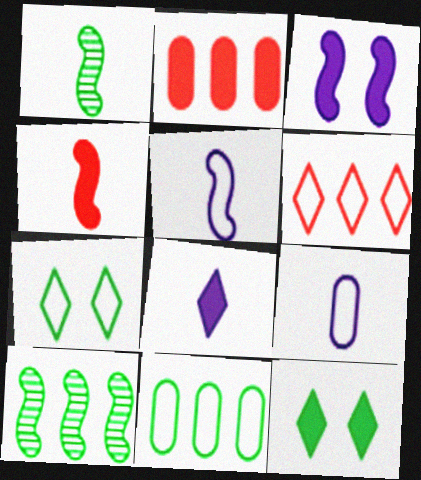[[1, 4, 5], 
[1, 11, 12]]